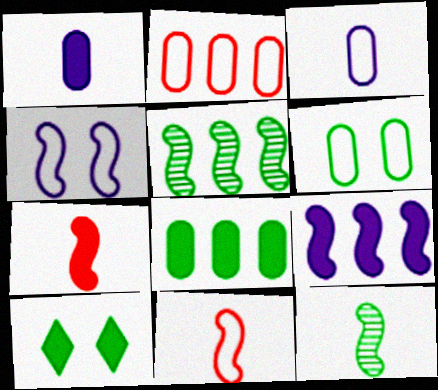[[2, 3, 6], 
[4, 5, 7]]